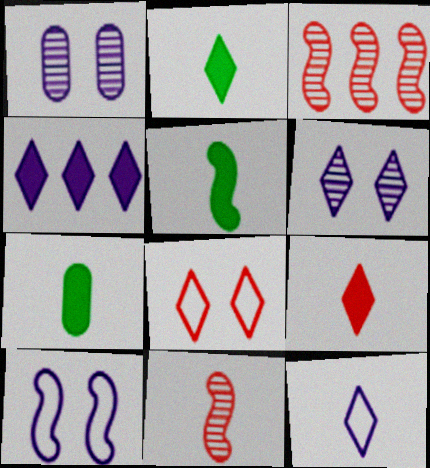[[2, 5, 7], 
[3, 5, 10], 
[4, 6, 12], 
[7, 11, 12]]